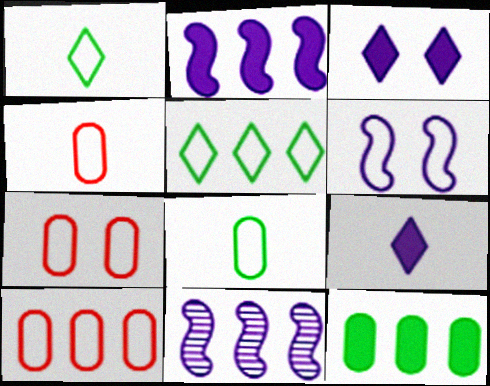[[1, 6, 10], 
[4, 5, 6], 
[4, 7, 10]]